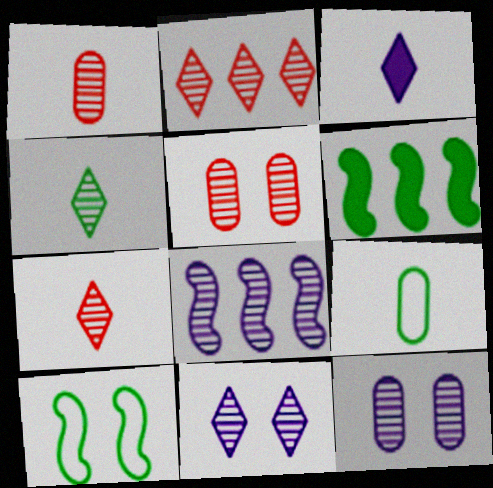[[2, 4, 11], 
[4, 5, 8]]